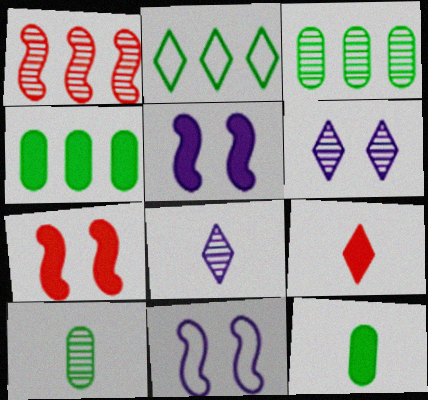[[1, 6, 10], 
[2, 6, 9], 
[3, 9, 11], 
[4, 5, 9]]